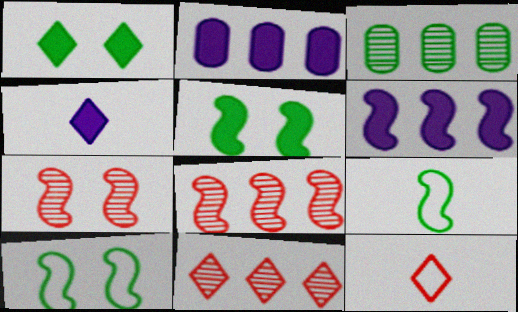[[1, 3, 9], 
[6, 7, 9]]